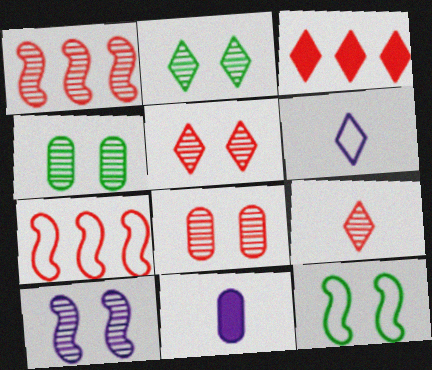[[1, 8, 9], 
[2, 3, 6], 
[2, 7, 11], 
[2, 8, 10], 
[4, 5, 10]]